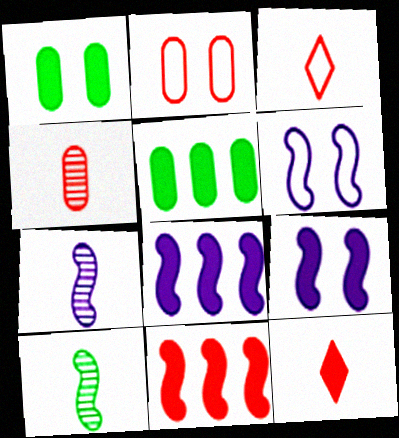[[1, 8, 12], 
[5, 9, 12], 
[6, 7, 8], 
[6, 10, 11]]